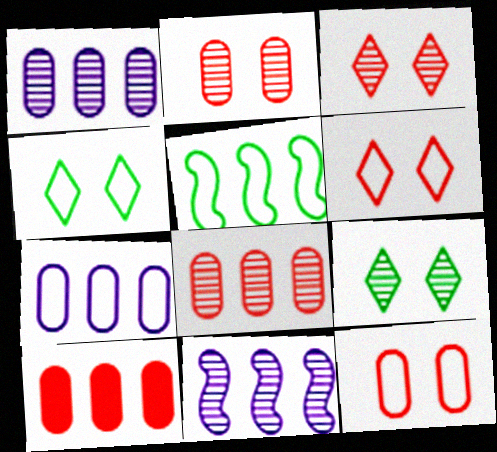[]